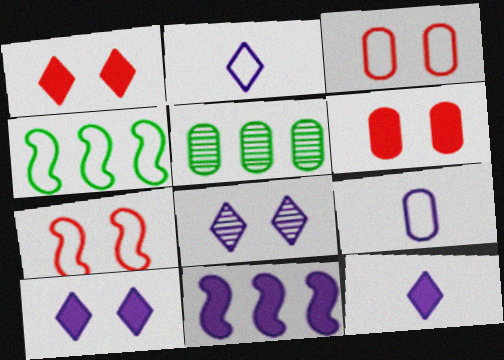[[2, 3, 4], 
[5, 6, 9], 
[5, 7, 12], 
[8, 9, 11]]